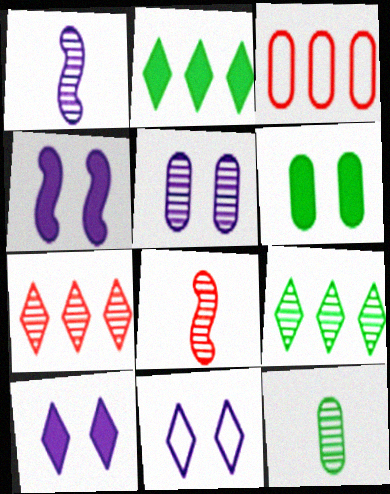[[4, 5, 11], 
[5, 8, 9]]